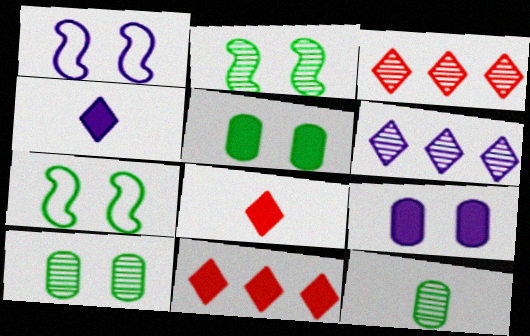[[1, 11, 12]]